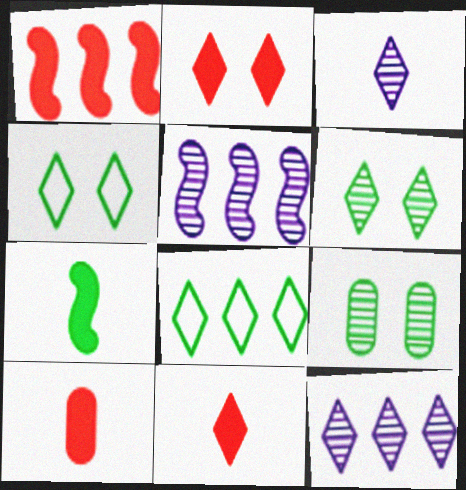[[1, 2, 10], 
[2, 3, 8], 
[4, 5, 10], 
[4, 11, 12], 
[7, 8, 9]]